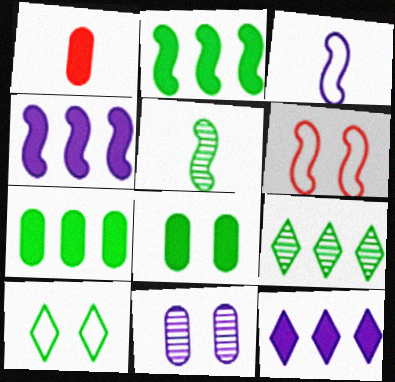[[3, 11, 12], 
[4, 5, 6], 
[5, 7, 10]]